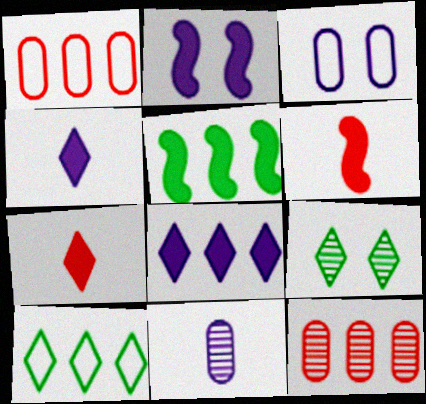[[2, 5, 6]]